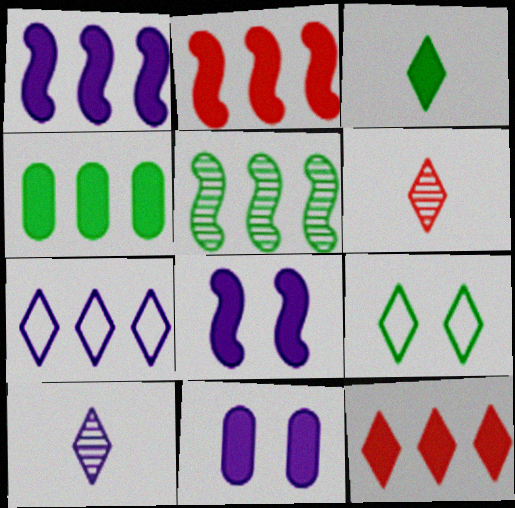[[1, 4, 12], 
[2, 3, 11], 
[9, 10, 12]]